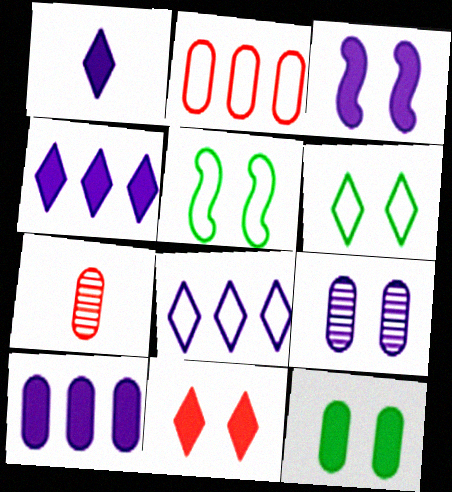[[1, 3, 10], 
[3, 11, 12], 
[4, 5, 7], 
[5, 9, 11]]